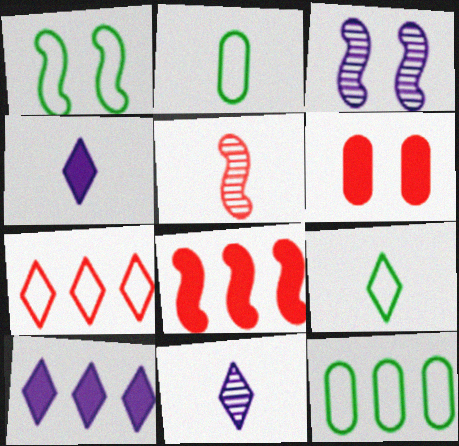[[1, 9, 12], 
[2, 4, 5], 
[5, 6, 7]]